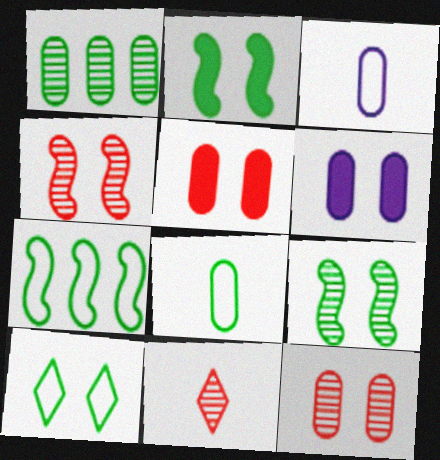[[1, 3, 5], 
[4, 6, 10], 
[6, 7, 11], 
[7, 8, 10]]